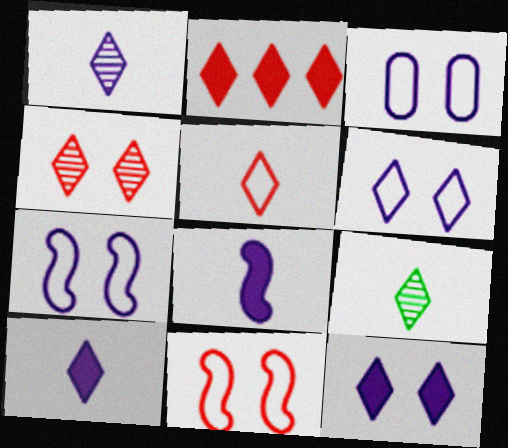[[2, 4, 5], 
[2, 6, 9], 
[3, 6, 7], 
[5, 9, 10]]